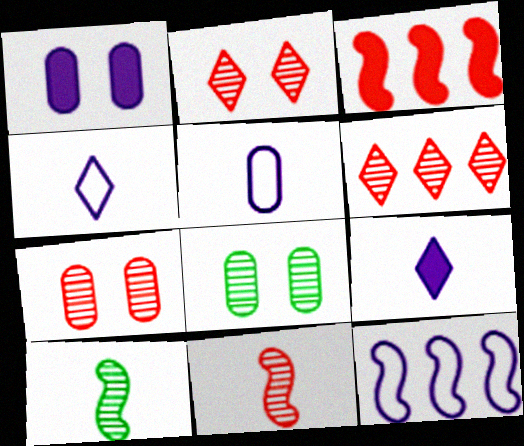[[3, 4, 8], 
[6, 7, 11]]